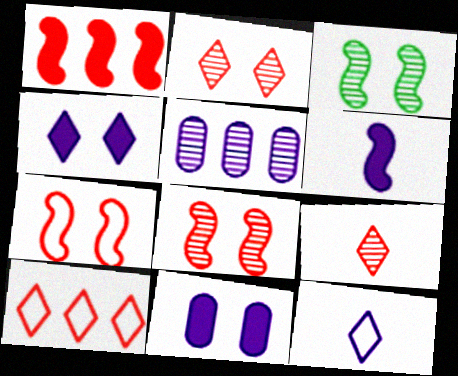[[3, 5, 9]]